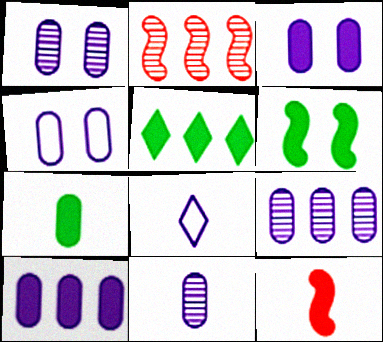[[1, 3, 4], 
[1, 9, 11], 
[3, 5, 12], 
[4, 10, 11], 
[5, 6, 7]]